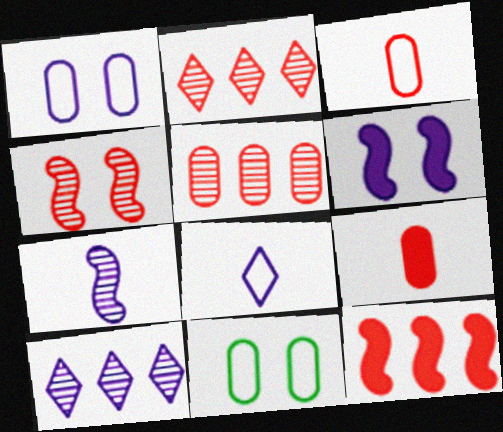[]